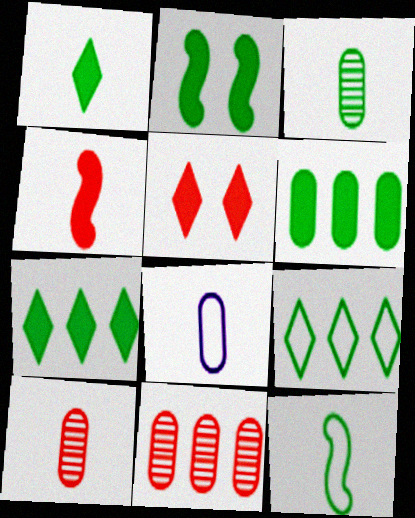[[1, 2, 6], 
[1, 3, 12], 
[2, 3, 9]]